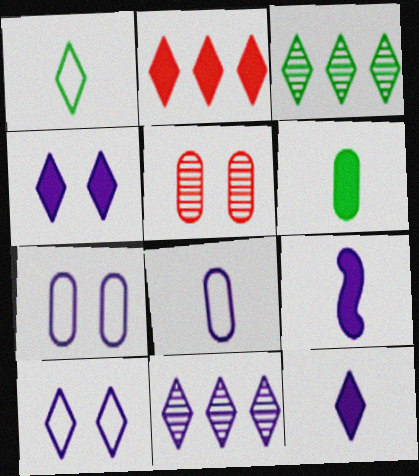[[7, 9, 11], 
[10, 11, 12]]